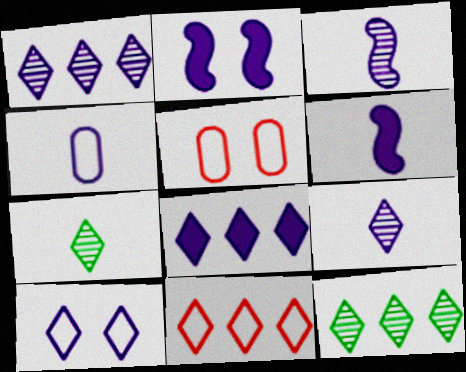[[1, 2, 4], 
[4, 6, 9], 
[5, 6, 12], 
[8, 9, 10], 
[8, 11, 12]]